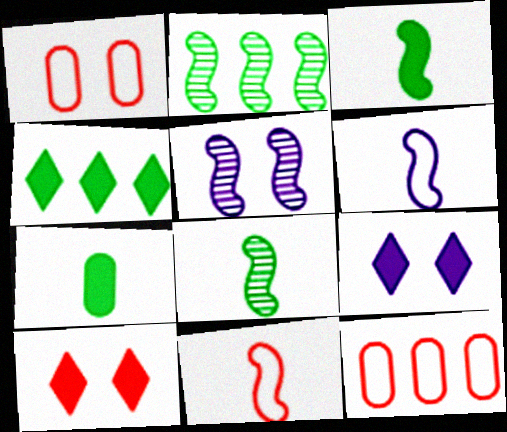[[8, 9, 12]]